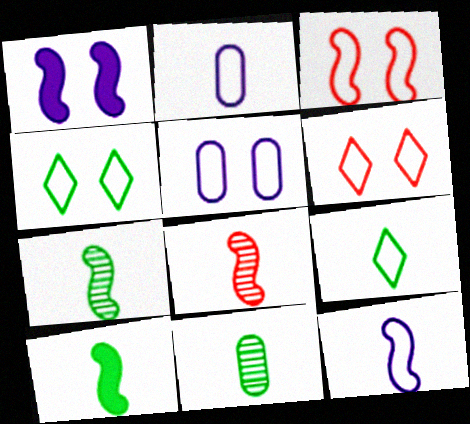[[3, 4, 5], 
[8, 10, 12], 
[9, 10, 11]]